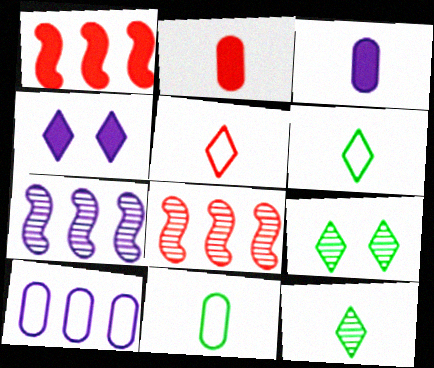[[4, 8, 11]]